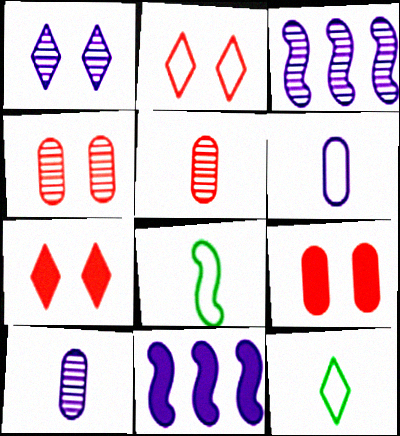[[1, 3, 10], 
[1, 6, 11], 
[3, 9, 12], 
[4, 11, 12]]